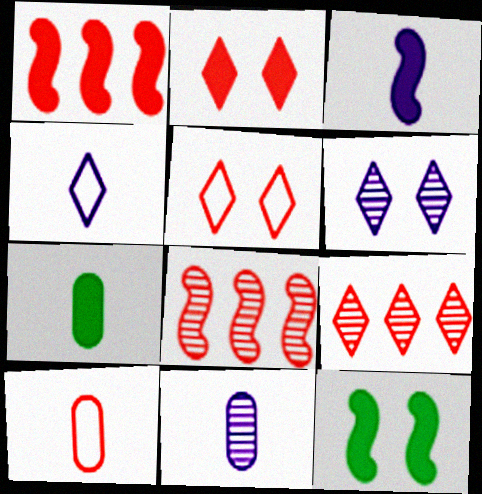[[1, 3, 12], 
[2, 8, 10], 
[3, 4, 11], 
[7, 10, 11]]